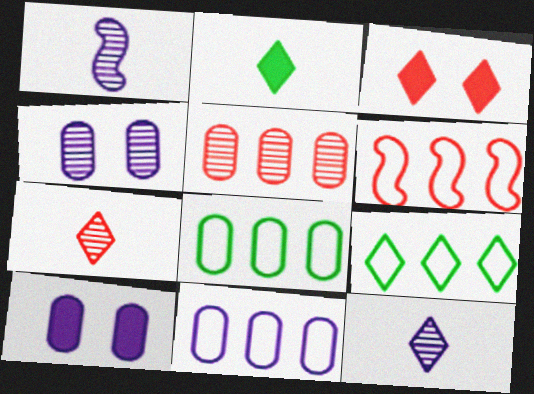[[1, 3, 8], 
[2, 4, 6], 
[3, 9, 12], 
[6, 9, 11]]